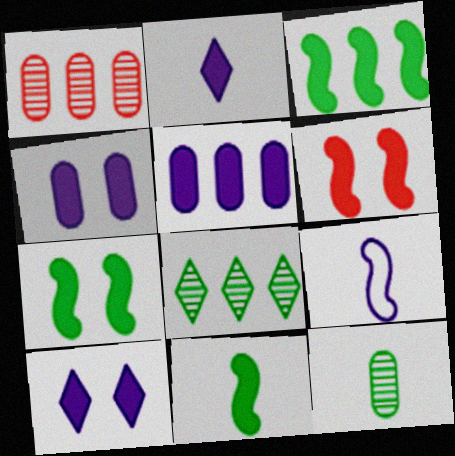[[3, 7, 11]]